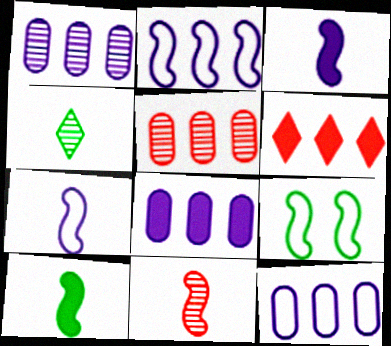[[1, 8, 12], 
[7, 10, 11]]